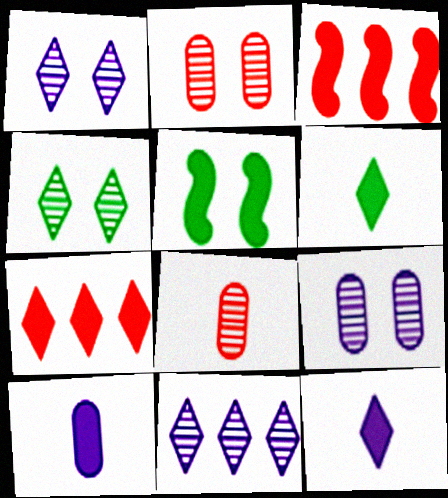[[5, 7, 10]]